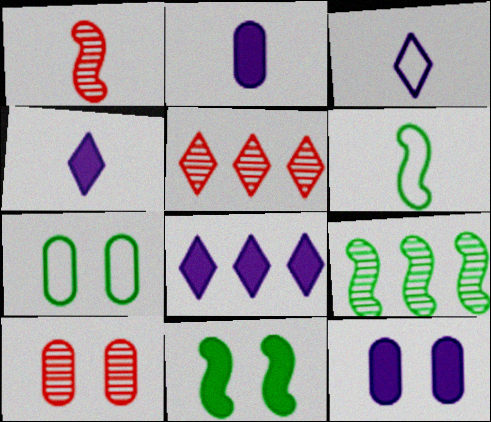[[1, 5, 10], 
[1, 7, 8], 
[5, 6, 12], 
[6, 8, 10], 
[6, 9, 11], 
[7, 10, 12]]